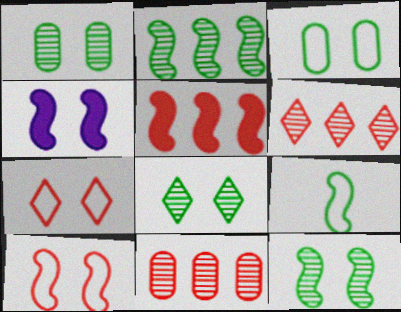[[1, 4, 7], 
[1, 8, 12], 
[4, 10, 12]]